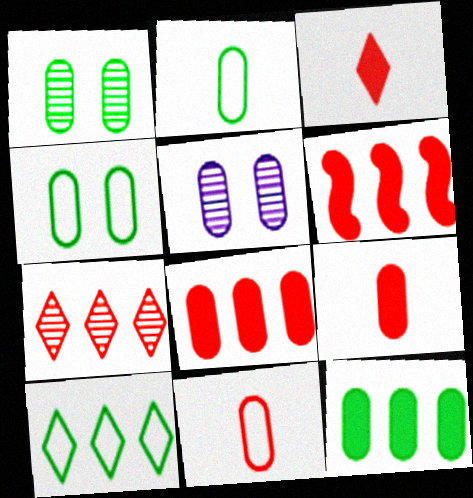[[1, 2, 12], 
[2, 5, 8], 
[5, 11, 12]]